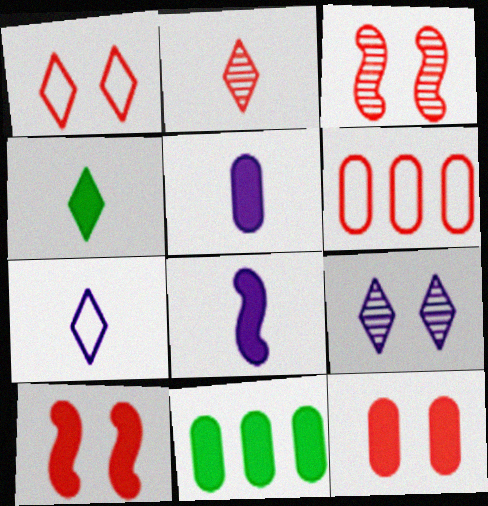[[1, 3, 12], 
[2, 4, 7], 
[2, 6, 10], 
[3, 7, 11], 
[5, 11, 12]]